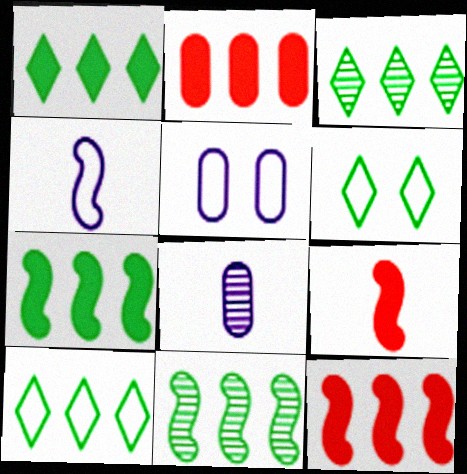[[1, 3, 10], 
[3, 5, 9], 
[6, 8, 12]]